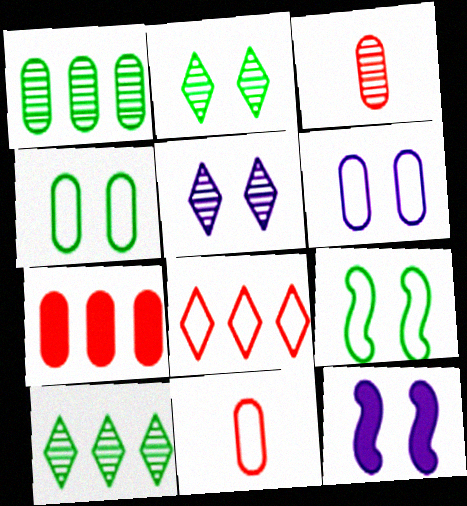[[5, 6, 12], 
[10, 11, 12]]